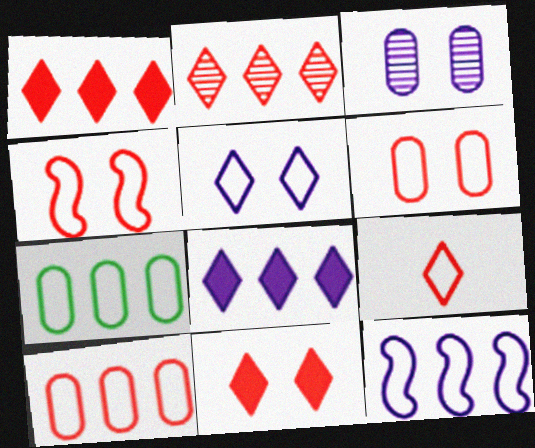[[2, 9, 11], 
[4, 9, 10]]